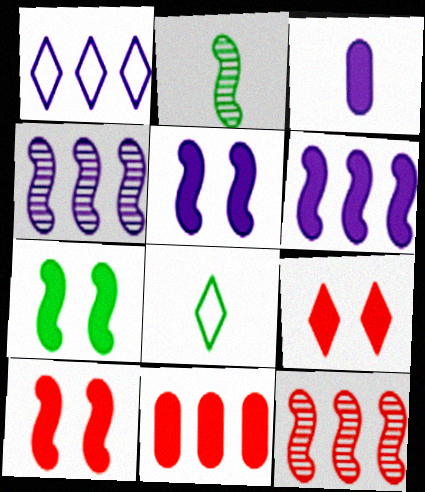[[5, 7, 10]]